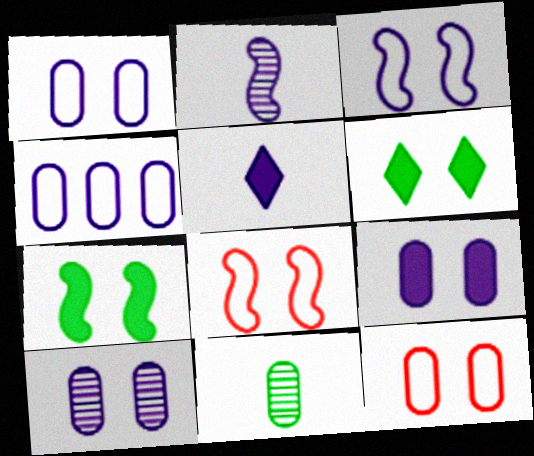[[1, 9, 10], 
[6, 8, 10]]